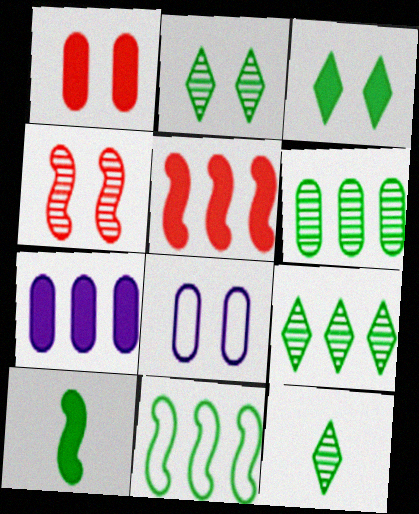[[2, 9, 12], 
[3, 4, 8], 
[5, 8, 12]]